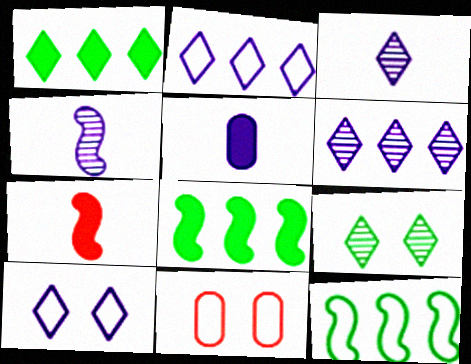[[1, 4, 11], 
[3, 8, 11]]